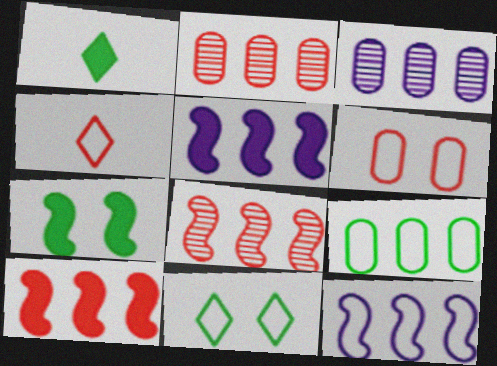[[3, 4, 7]]